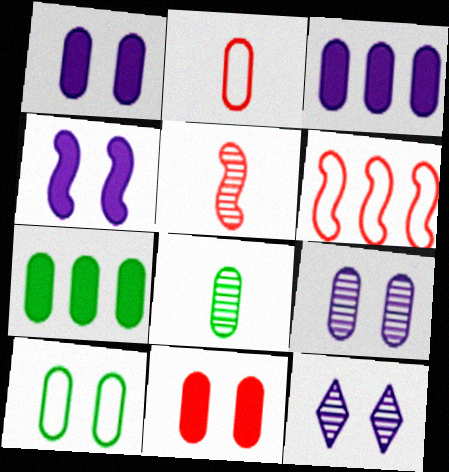[[2, 7, 9], 
[7, 8, 10], 
[9, 10, 11]]